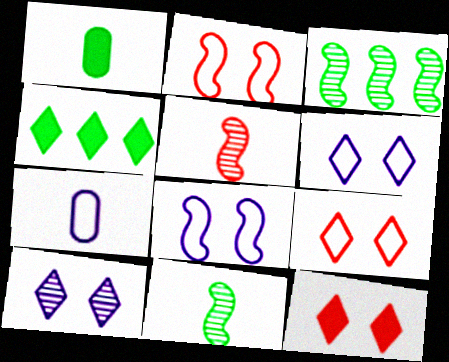[[3, 7, 12]]